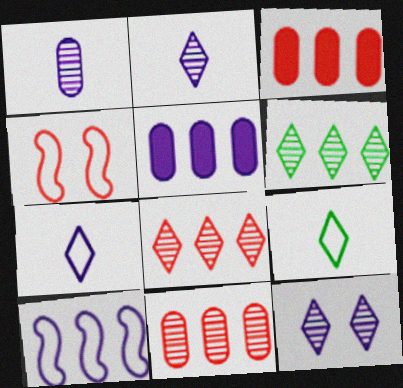[[3, 6, 10]]